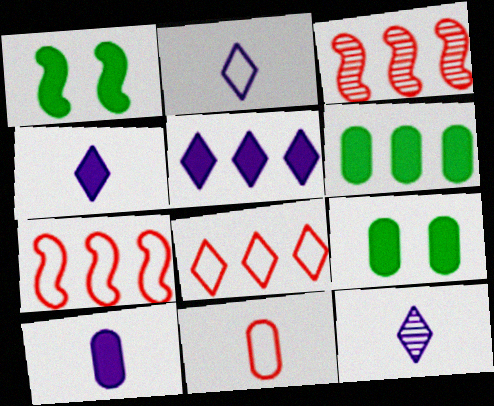[[2, 3, 9], 
[2, 4, 12], 
[7, 9, 12]]